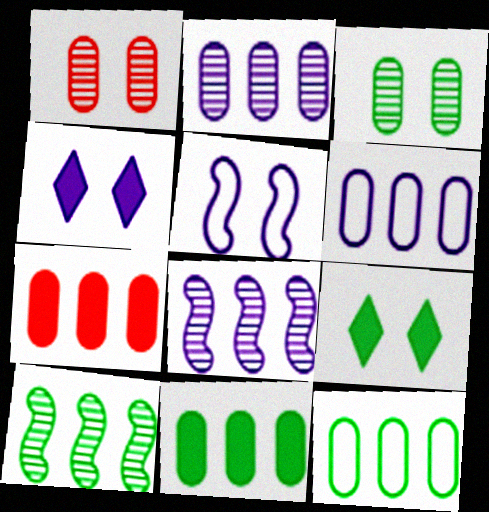[[1, 5, 9], 
[2, 7, 12]]